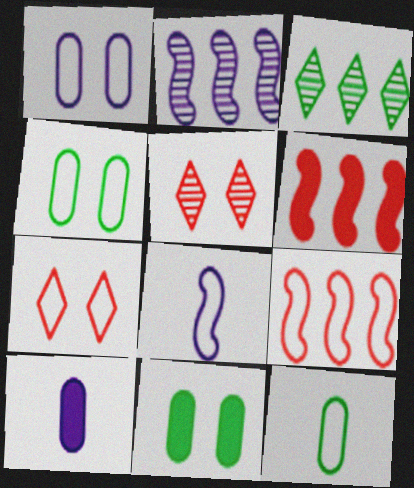[]